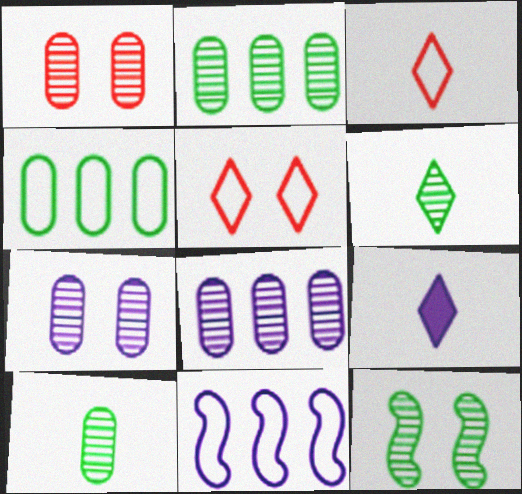[[1, 8, 10], 
[2, 6, 12], 
[3, 6, 9], 
[7, 9, 11]]